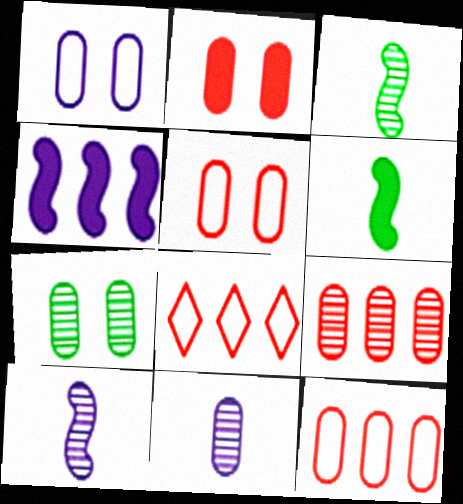[[1, 2, 7], 
[7, 9, 11]]